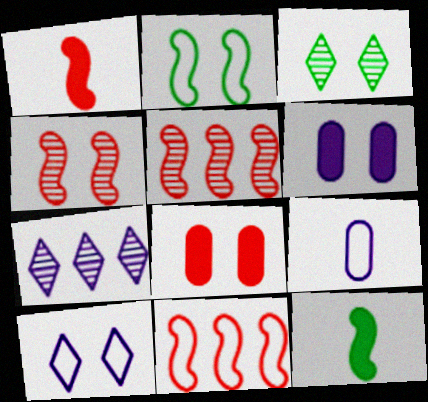[[1, 4, 11]]